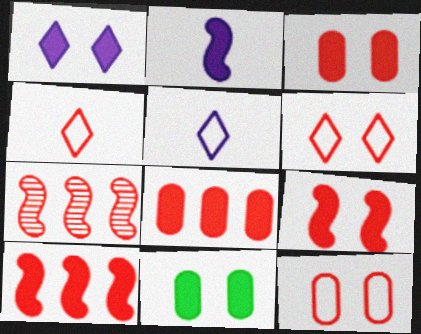[[1, 9, 11], 
[3, 4, 7], 
[5, 7, 11]]